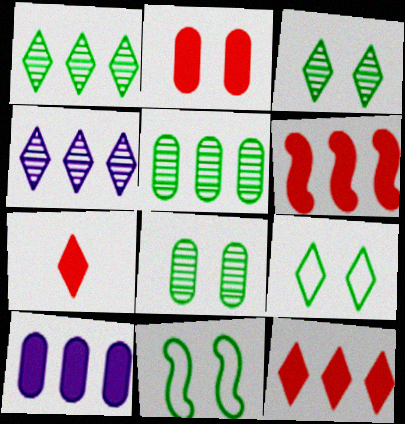[[2, 6, 7], 
[4, 7, 9]]